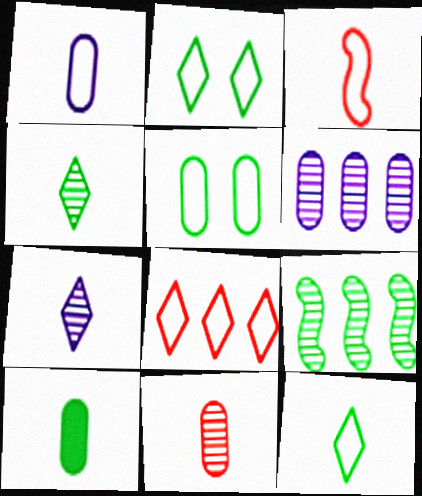[[1, 3, 12], 
[1, 10, 11], 
[2, 9, 10], 
[3, 7, 10]]